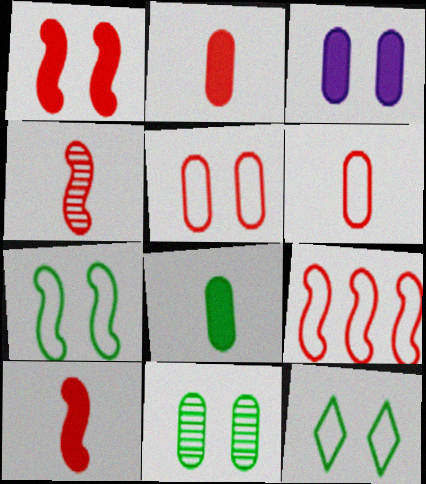[[1, 4, 9], 
[3, 5, 11]]